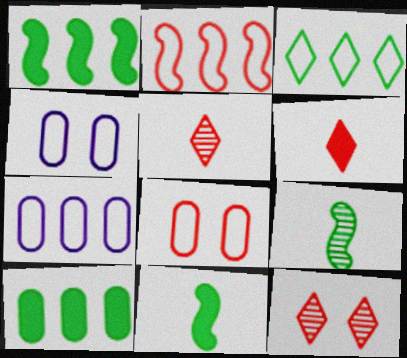[[1, 4, 5], 
[2, 3, 7], 
[7, 11, 12]]